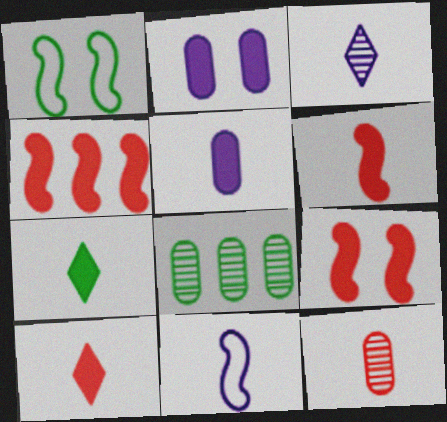[[1, 7, 8], 
[2, 4, 7], 
[3, 5, 11], 
[4, 6, 9], 
[5, 6, 7], 
[7, 11, 12]]